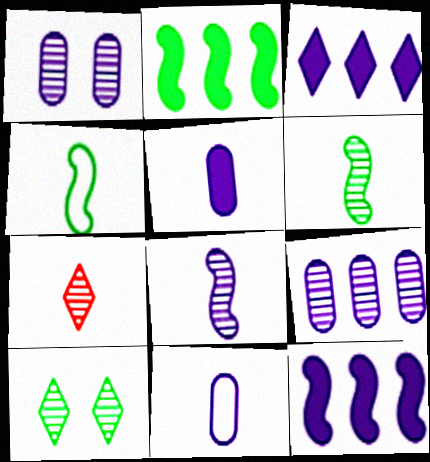[[4, 5, 7]]